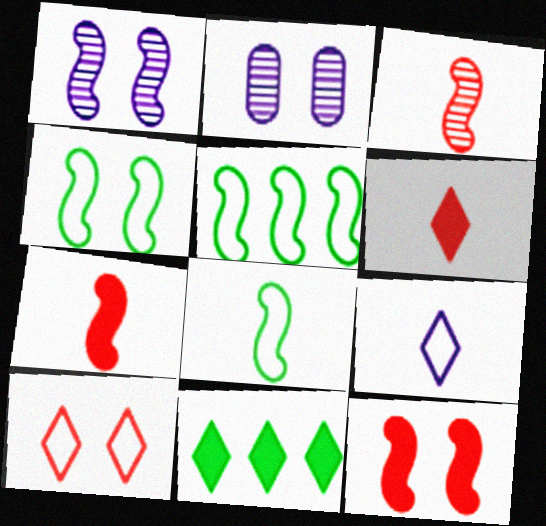[[1, 4, 12], 
[1, 5, 7], 
[2, 5, 6], 
[4, 5, 8]]